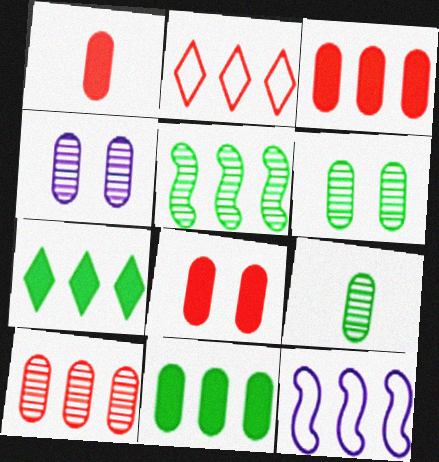[[1, 3, 8], 
[4, 9, 10], 
[7, 10, 12]]